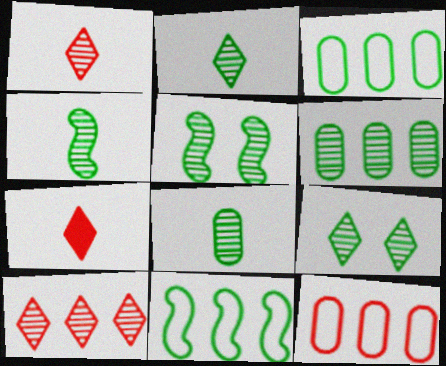[[2, 4, 8], 
[2, 5, 6], 
[4, 6, 9]]